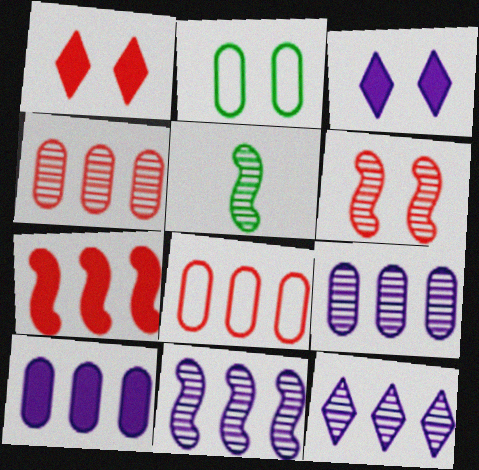[[2, 3, 6], 
[3, 5, 8], 
[5, 6, 11], 
[9, 11, 12]]